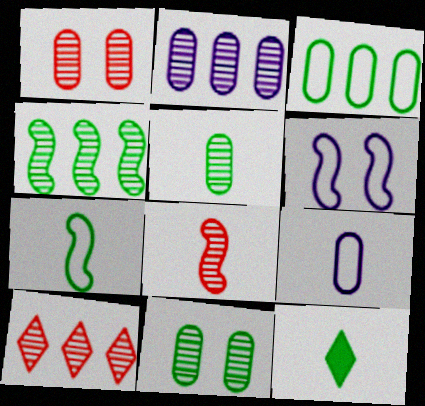[[1, 2, 5], 
[1, 8, 10], 
[2, 4, 10], 
[5, 7, 12], 
[8, 9, 12]]